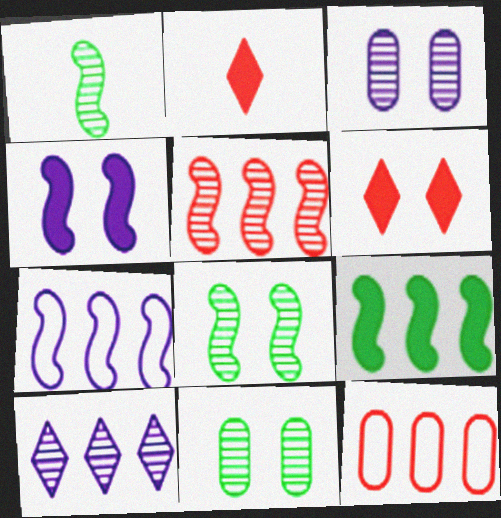[[2, 7, 11], 
[5, 7, 9], 
[9, 10, 12]]